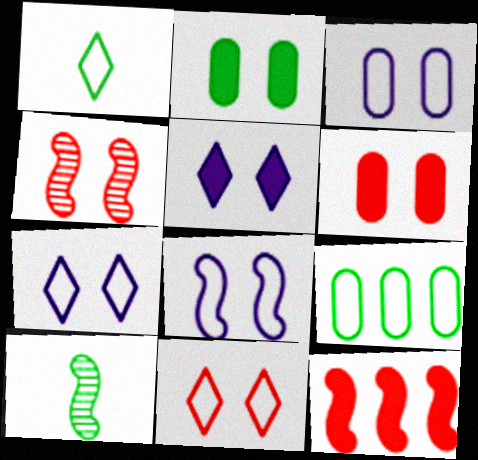[[2, 4, 7], 
[3, 7, 8], 
[4, 6, 11], 
[8, 10, 12]]